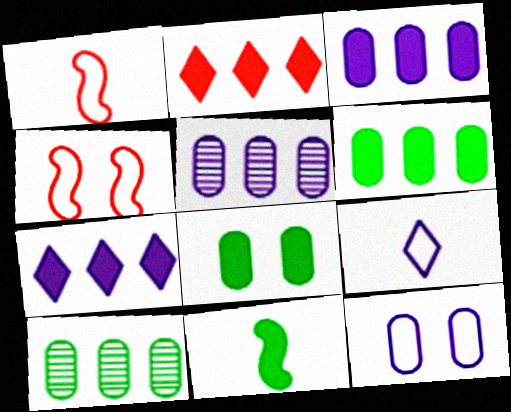[]